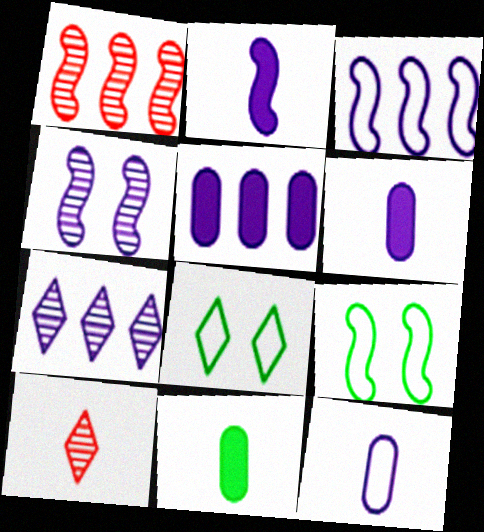[[1, 2, 9], 
[1, 6, 8], 
[2, 3, 4], 
[3, 5, 7], 
[5, 9, 10]]